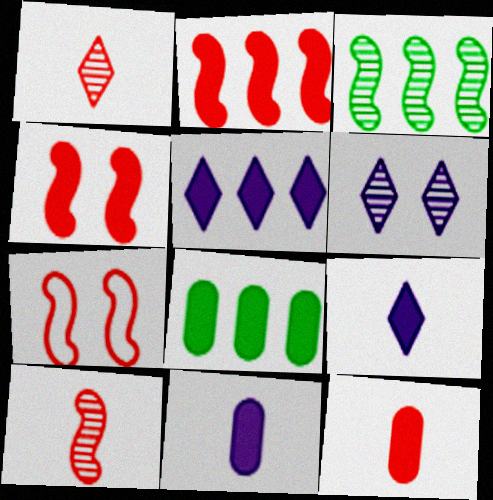[[2, 5, 8], 
[2, 7, 10], 
[4, 8, 9]]